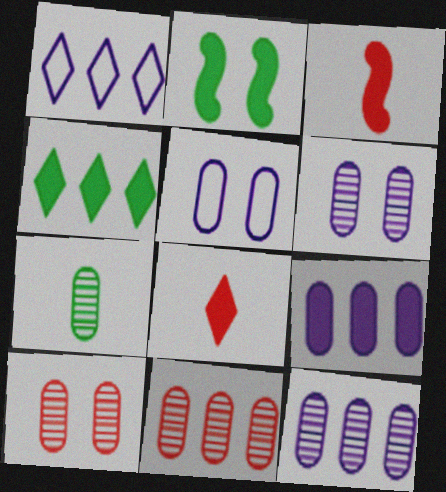[[2, 8, 9], 
[6, 7, 11], 
[7, 10, 12]]